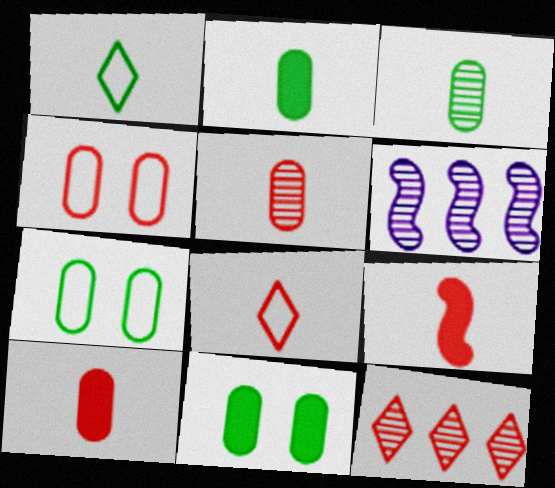[[4, 9, 12], 
[5, 8, 9], 
[6, 8, 11]]